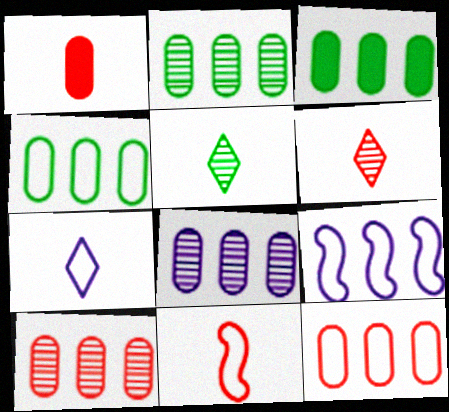[[1, 6, 11], 
[2, 3, 4], 
[2, 8, 10], 
[3, 8, 12]]